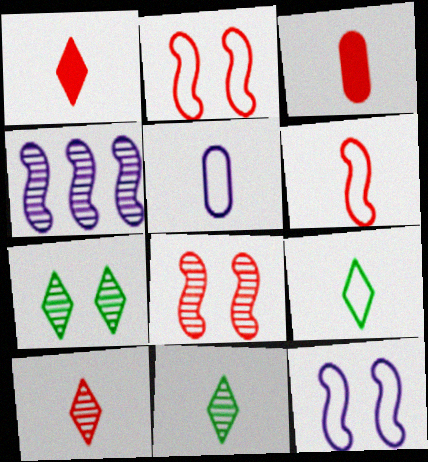[[3, 6, 10], 
[5, 6, 9]]